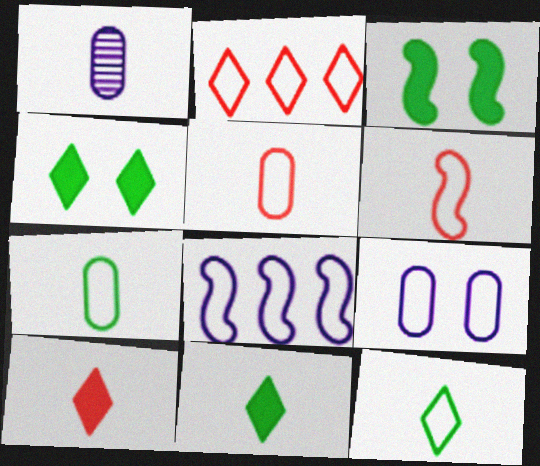[[1, 2, 3], 
[1, 6, 11]]